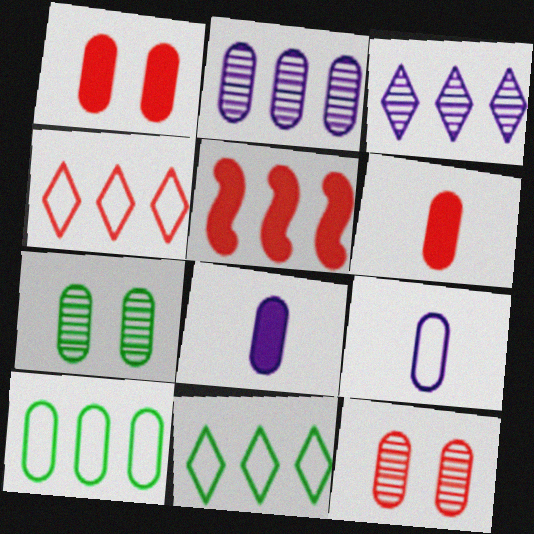[[2, 5, 11], 
[3, 5, 10], 
[8, 10, 12]]